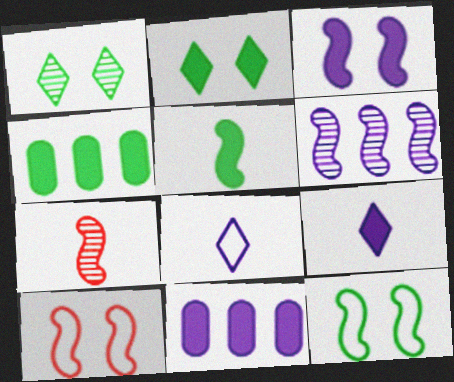[[2, 4, 5], 
[3, 9, 11], 
[5, 6, 10]]